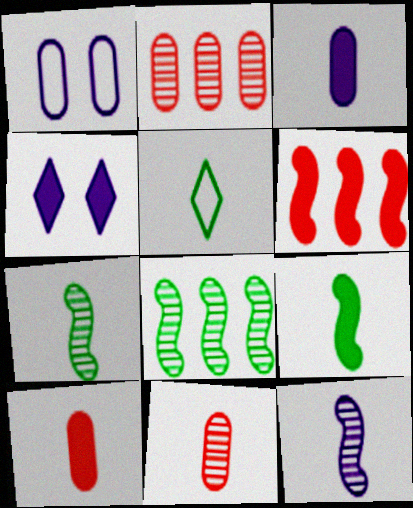[[5, 10, 12]]